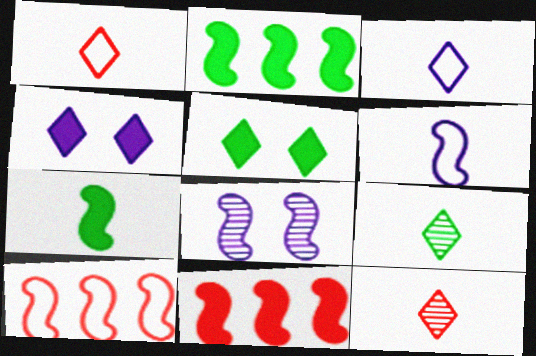[[7, 8, 10]]